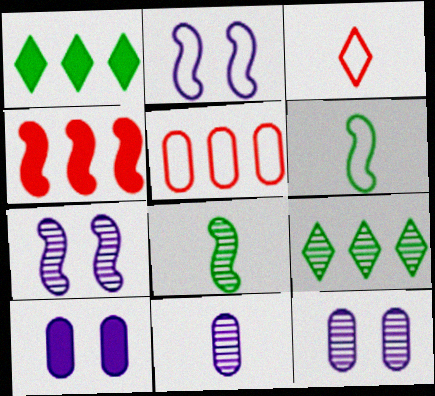[[2, 4, 8], 
[4, 6, 7]]